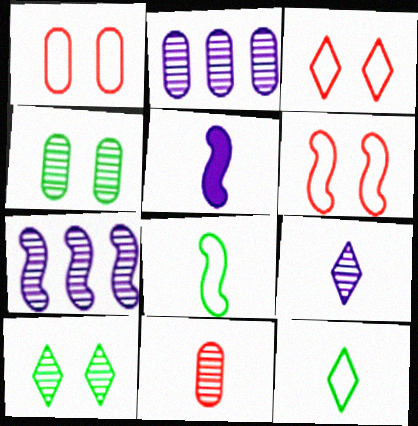[[1, 3, 6], 
[2, 4, 11], 
[5, 11, 12], 
[7, 10, 11]]